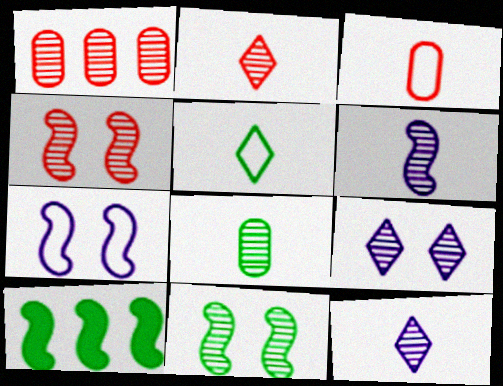[[1, 2, 4], 
[1, 11, 12], 
[2, 6, 8], 
[3, 9, 10]]